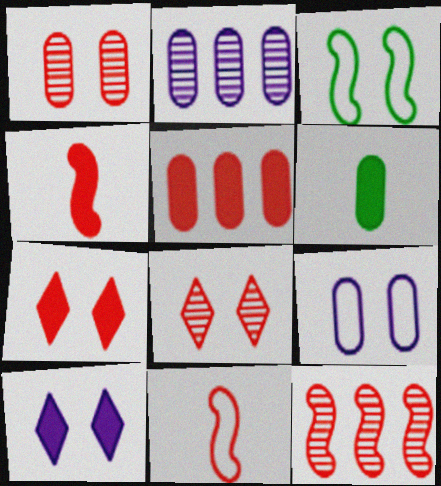[[1, 3, 10], 
[4, 5, 7], 
[5, 8, 11]]